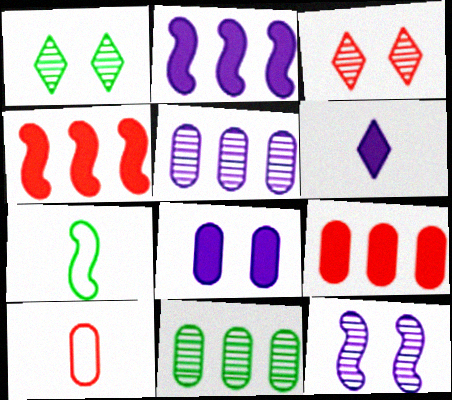[[1, 2, 10], 
[2, 6, 8], 
[3, 4, 10], 
[4, 7, 12], 
[8, 10, 11]]